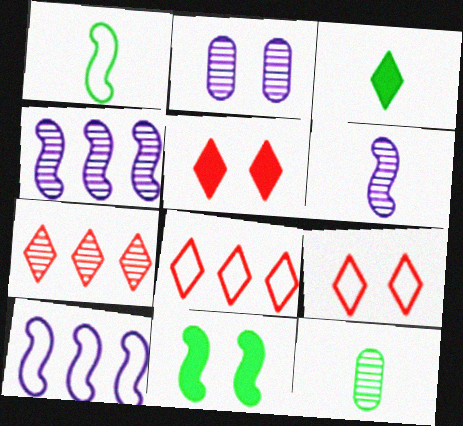[[1, 3, 12], 
[2, 9, 11], 
[5, 10, 12]]